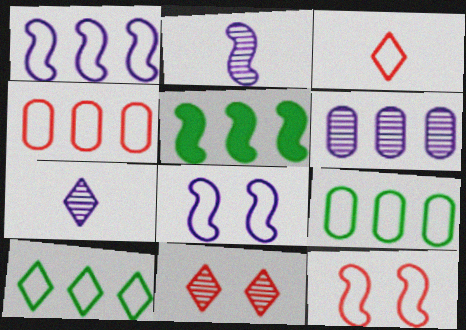[[1, 4, 10], 
[2, 5, 12], 
[3, 4, 12], 
[3, 8, 9]]